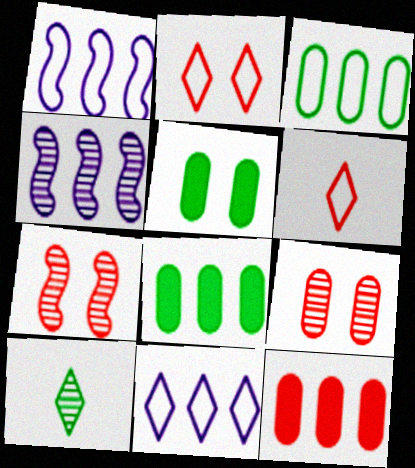[[4, 5, 6], 
[4, 9, 10], 
[6, 7, 12]]